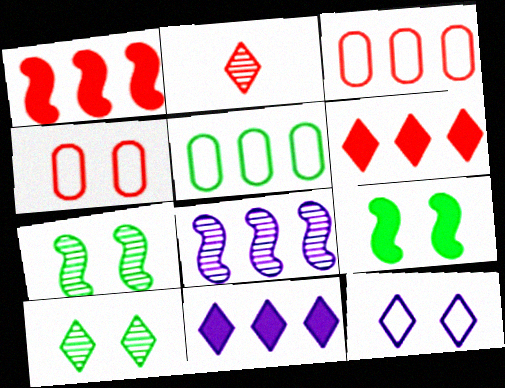[[1, 2, 4], 
[5, 6, 8]]